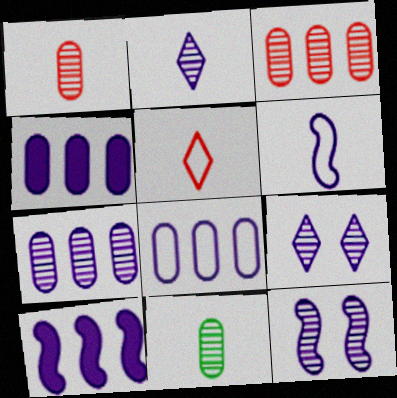[[2, 7, 12], 
[4, 6, 9], 
[4, 7, 8], 
[6, 10, 12]]